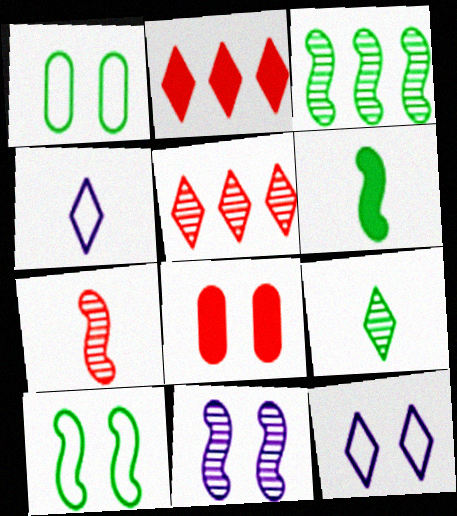[[2, 9, 12], 
[3, 4, 8], 
[3, 6, 10], 
[3, 7, 11]]